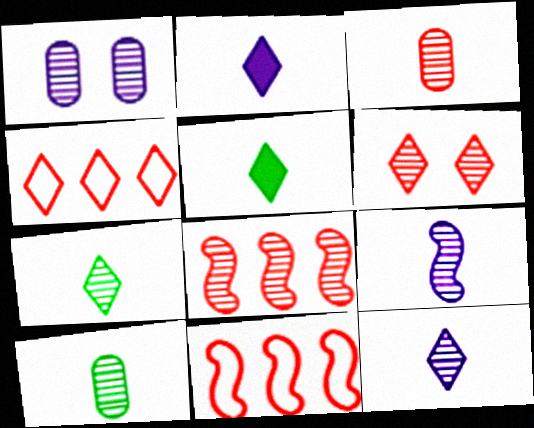[[1, 5, 11], 
[1, 7, 8], 
[3, 6, 8], 
[3, 7, 9]]